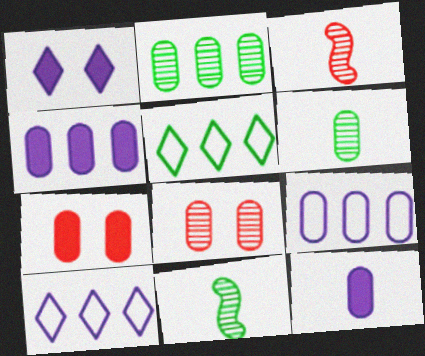[[6, 7, 9], 
[7, 10, 11]]